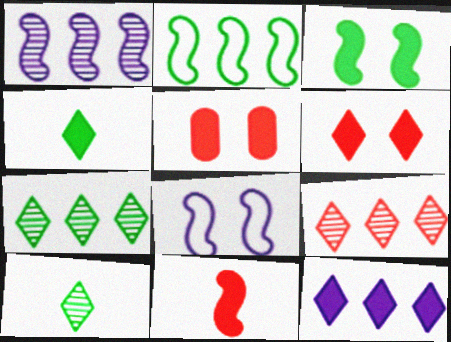[[4, 6, 12]]